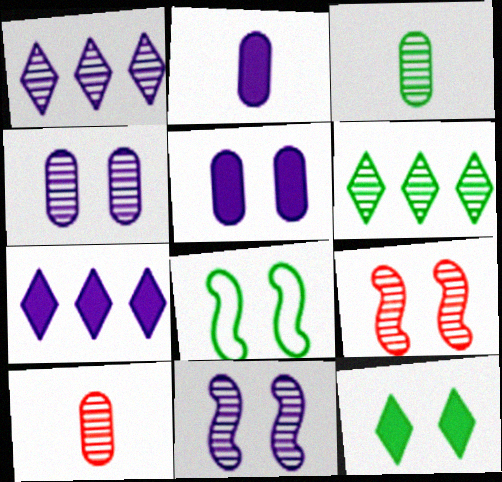[[1, 3, 9], 
[6, 10, 11], 
[7, 8, 10]]